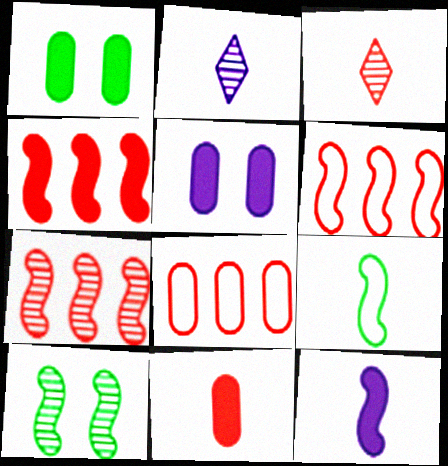[[1, 2, 6], 
[2, 9, 11], 
[4, 6, 7], 
[6, 10, 12]]